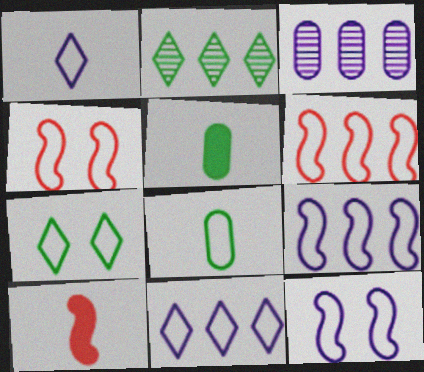[[3, 7, 10], 
[4, 8, 11]]